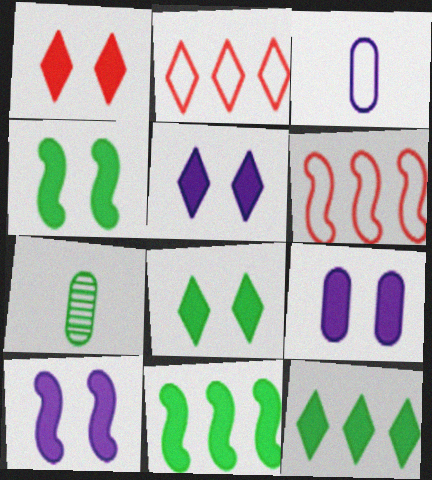[[1, 4, 9], 
[1, 5, 8], 
[2, 7, 10], 
[5, 6, 7], 
[5, 9, 10]]